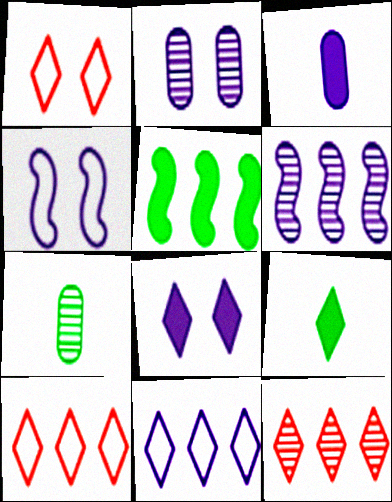[[2, 4, 8]]